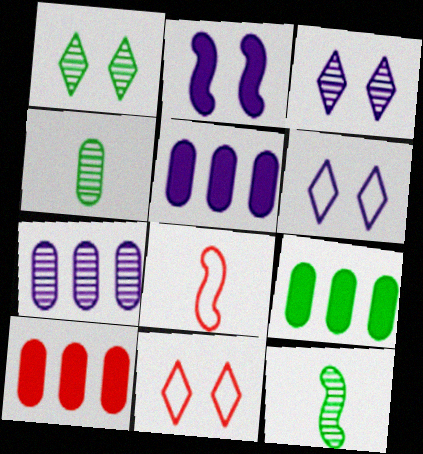[[1, 5, 8], 
[3, 8, 9], 
[5, 9, 10], 
[5, 11, 12], 
[6, 10, 12]]